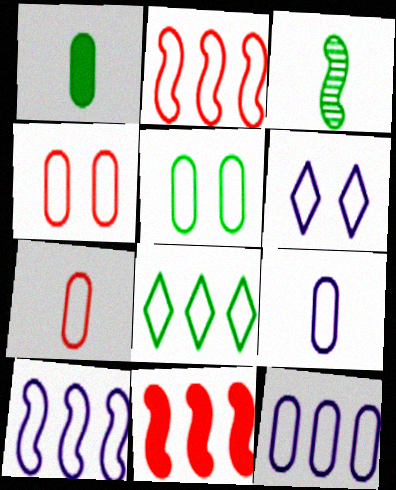[[2, 8, 12], 
[5, 7, 12], 
[6, 9, 10]]